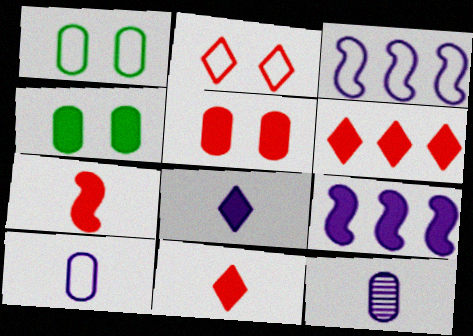[[4, 9, 11], 
[5, 6, 7]]